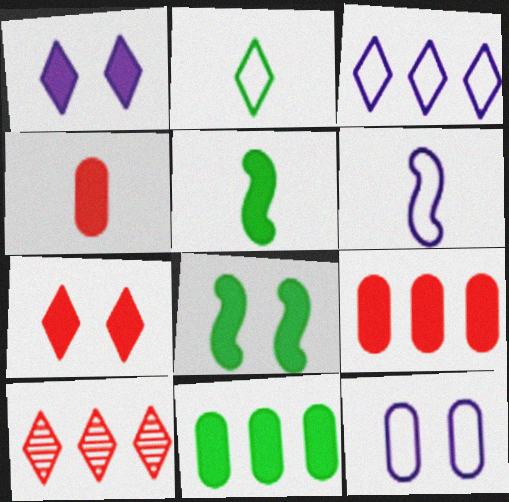[[1, 2, 10], 
[1, 5, 9], 
[3, 6, 12], 
[5, 10, 12]]